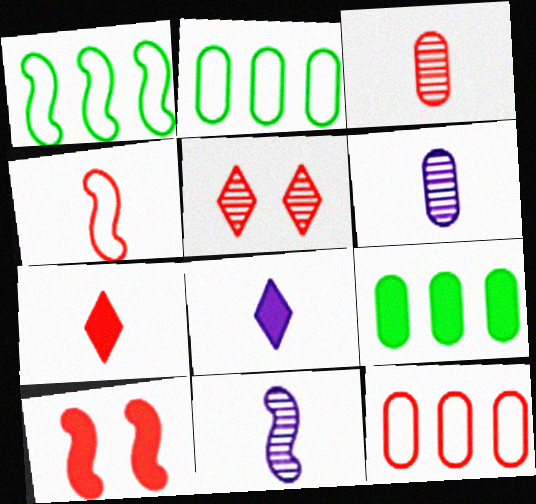[[1, 10, 11], 
[3, 4, 7], 
[8, 9, 10]]